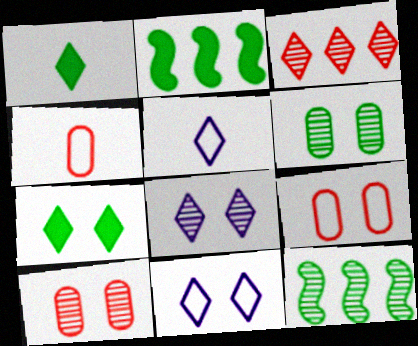[[1, 3, 11], 
[2, 4, 8], 
[2, 5, 10], 
[3, 5, 7]]